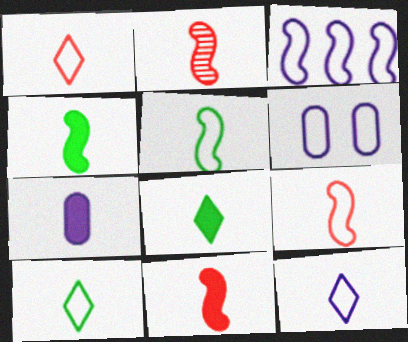[[1, 10, 12], 
[2, 7, 10], 
[2, 9, 11], 
[3, 6, 12], 
[7, 8, 11]]